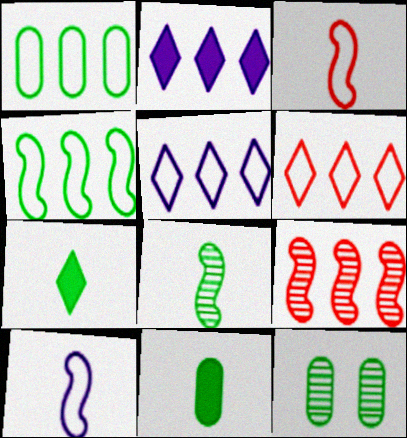[[1, 2, 9], 
[1, 11, 12], 
[2, 3, 12], 
[4, 7, 12]]